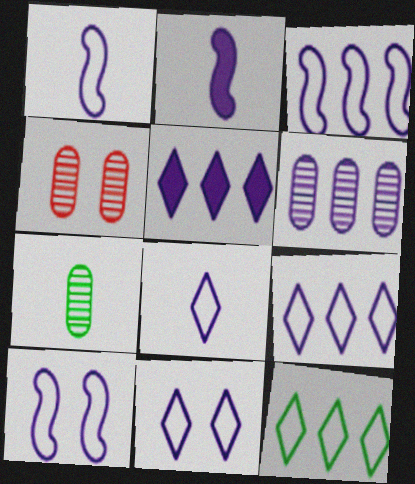[[1, 3, 10], 
[2, 4, 12], 
[2, 6, 11], 
[3, 5, 6], 
[4, 6, 7], 
[8, 9, 11]]